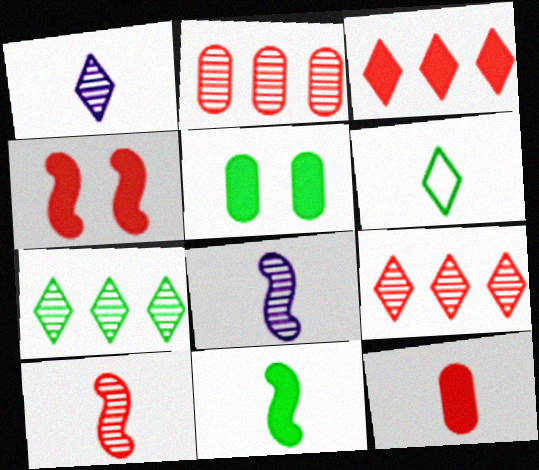[[3, 4, 12], 
[6, 8, 12]]